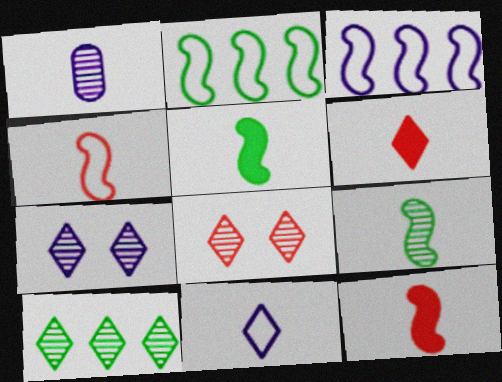[]